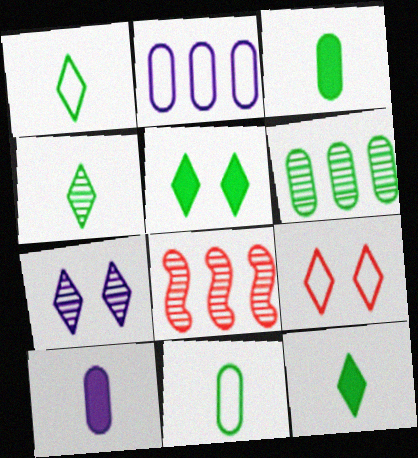[[1, 4, 12], 
[5, 7, 9]]